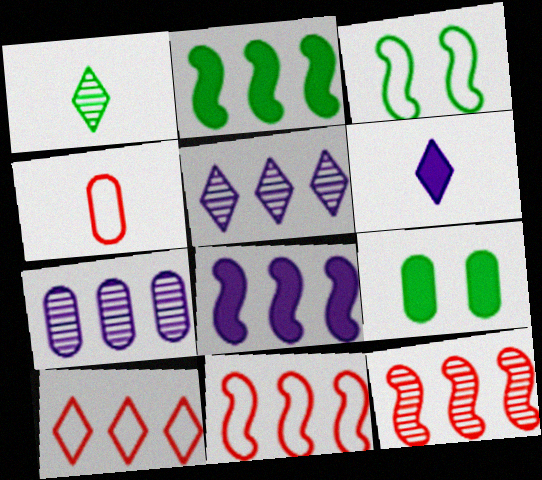[[2, 7, 10], 
[4, 7, 9]]